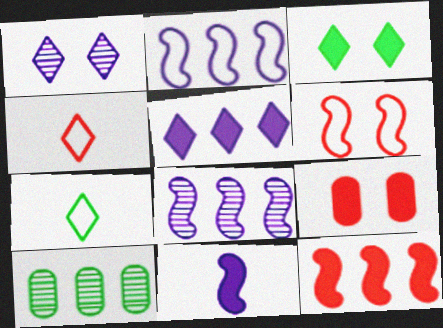[[7, 8, 9]]